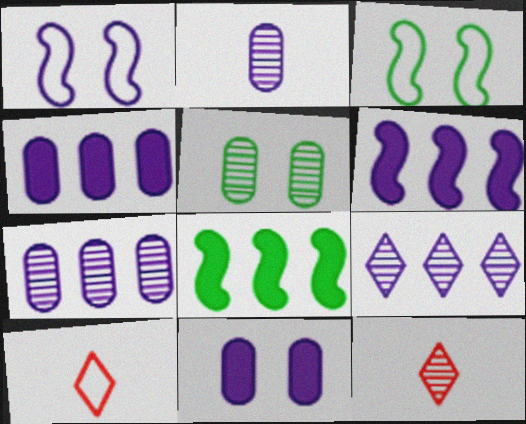[[3, 4, 12], 
[5, 6, 10]]